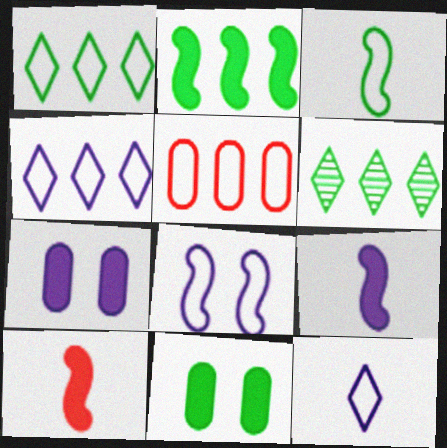[[3, 6, 11]]